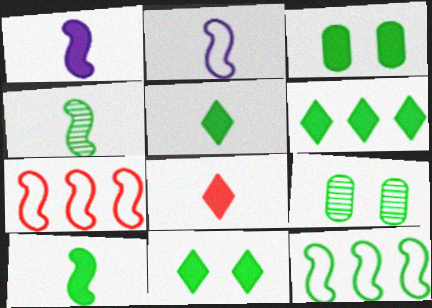[[3, 6, 10], 
[5, 6, 11], 
[5, 9, 12]]